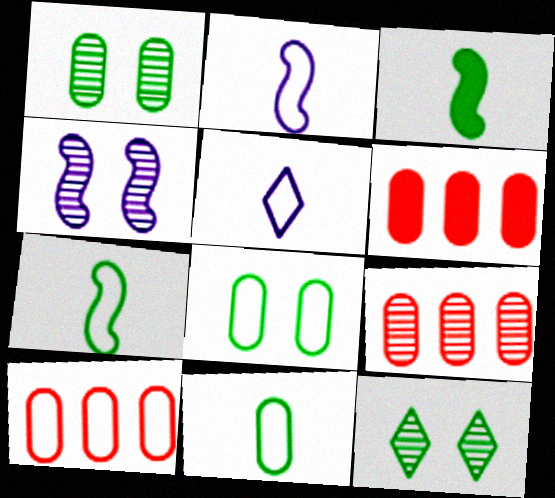[[2, 6, 12], 
[6, 9, 10]]